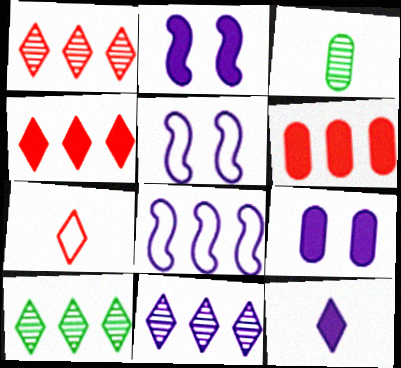[[1, 10, 11], 
[3, 4, 5], 
[6, 8, 10]]